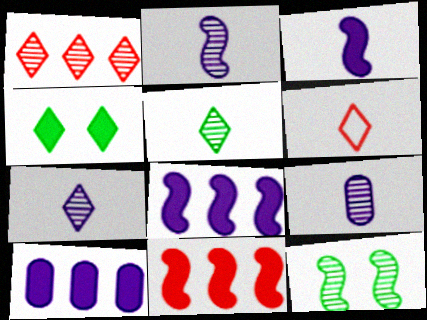[[1, 9, 12], 
[2, 7, 9], 
[6, 10, 12]]